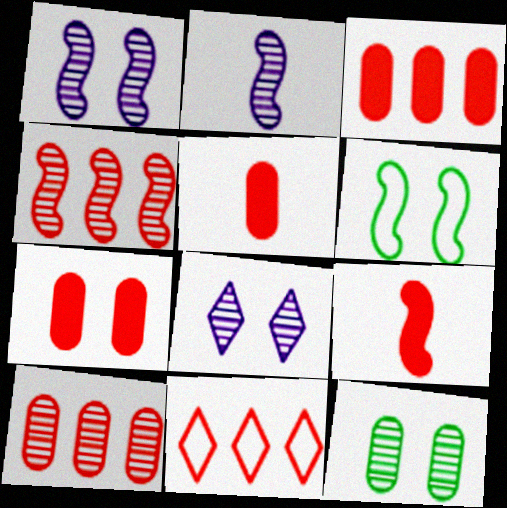[[3, 4, 11], 
[3, 5, 7], 
[6, 7, 8]]